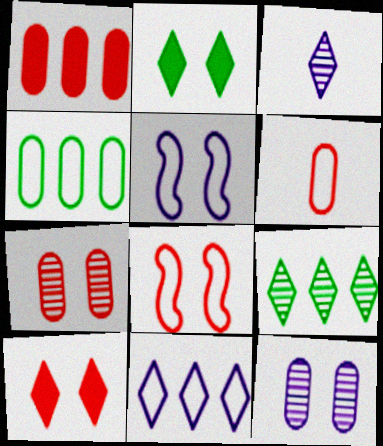[[1, 6, 7], 
[2, 5, 7], 
[2, 8, 12], 
[7, 8, 10]]